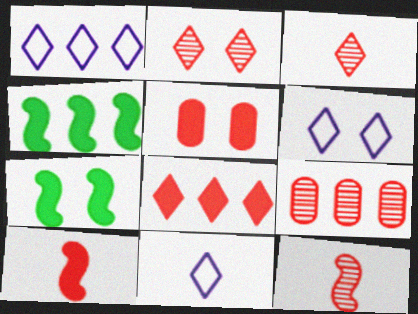[[1, 4, 9], 
[1, 6, 11], 
[2, 9, 12], 
[5, 8, 10], 
[7, 9, 11]]